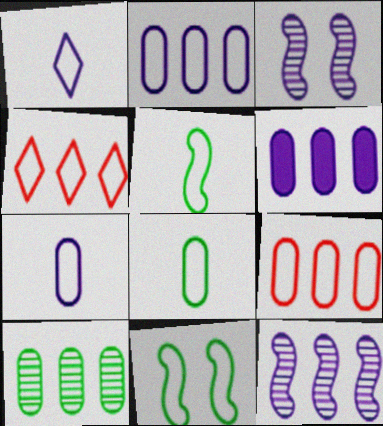[[1, 3, 6], 
[1, 9, 11], 
[4, 7, 11], 
[6, 9, 10]]